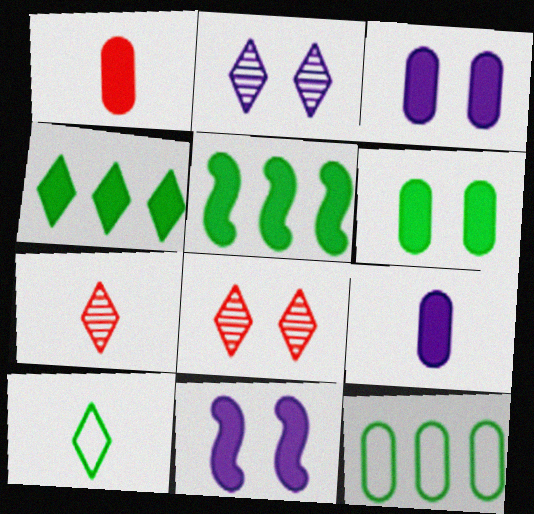[[1, 4, 11], 
[7, 11, 12]]